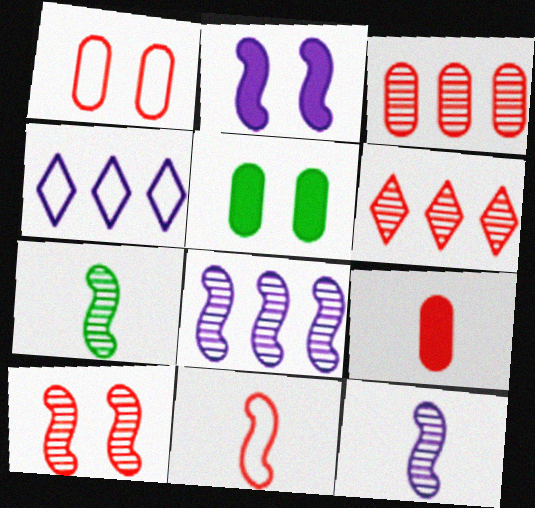[[1, 3, 9], 
[7, 8, 10]]